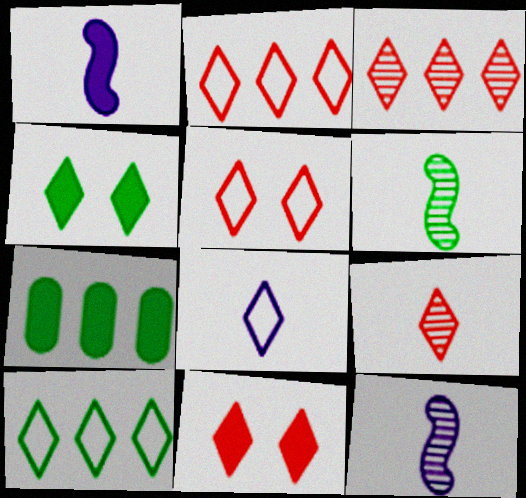[[1, 7, 11], 
[2, 9, 11], 
[3, 4, 8], 
[5, 7, 12], 
[5, 8, 10]]